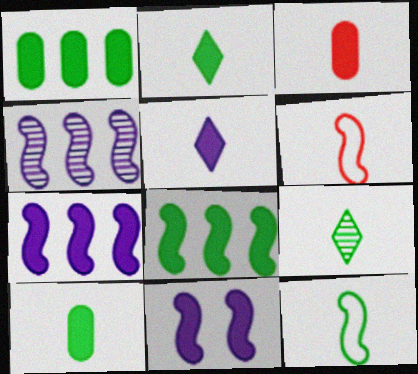[[9, 10, 12]]